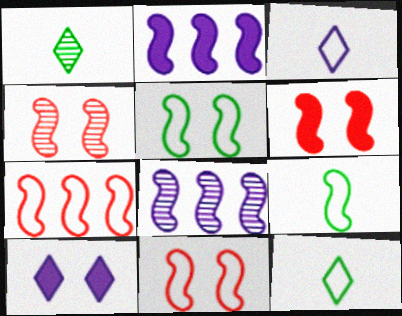[[2, 4, 9], 
[4, 6, 11], 
[6, 8, 9]]